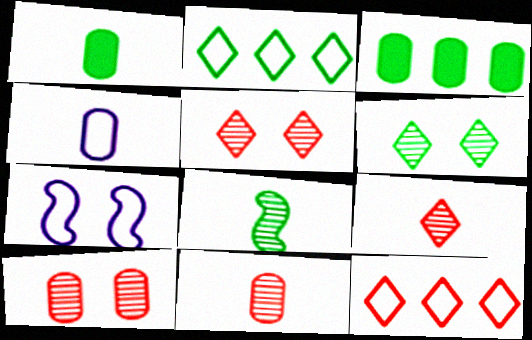[[1, 4, 11], 
[3, 4, 10], 
[3, 7, 9]]